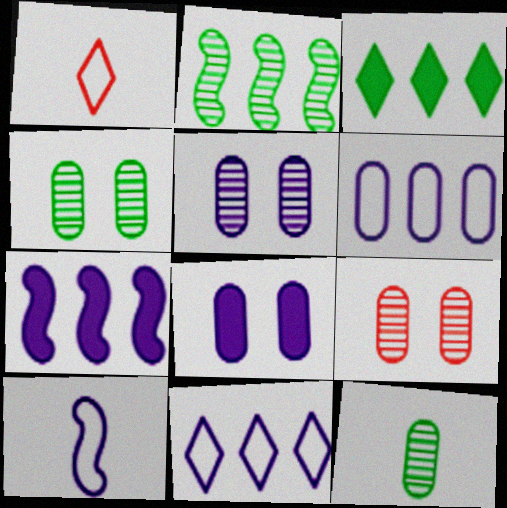[[1, 2, 8], 
[1, 4, 7], 
[3, 9, 10], 
[4, 5, 9]]